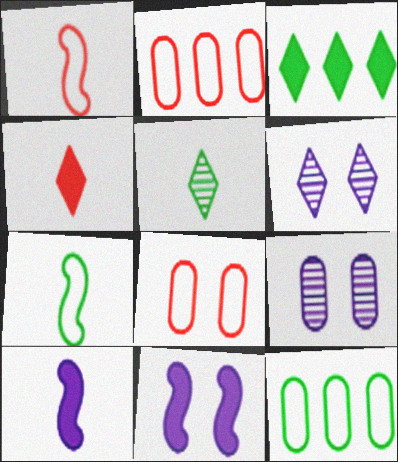[[1, 3, 9], 
[2, 5, 11]]